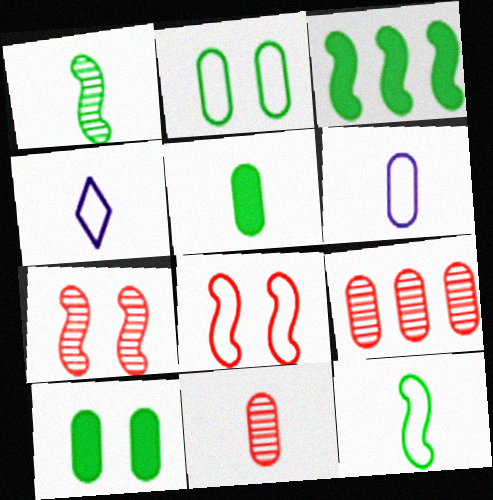[[5, 6, 11], 
[6, 9, 10]]